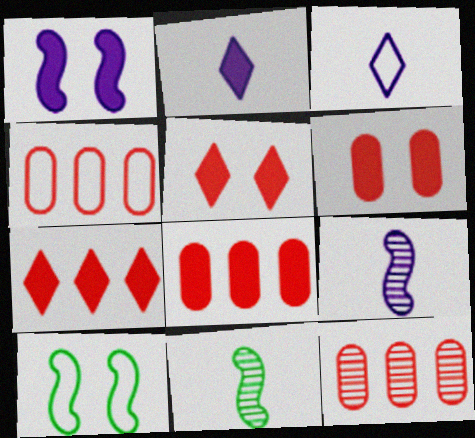[[2, 10, 12], 
[3, 4, 10], 
[4, 8, 12]]